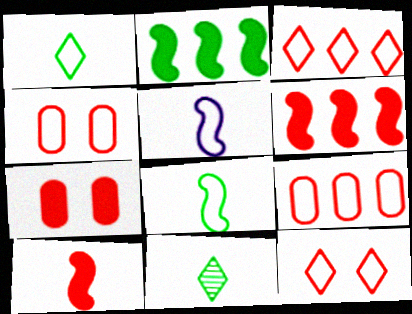[]